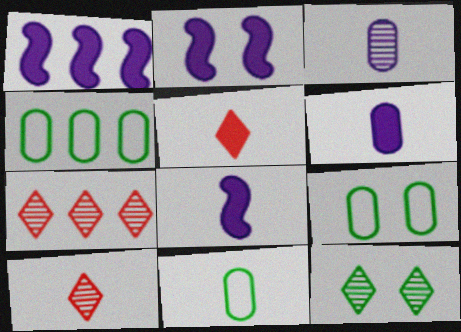[[1, 2, 8], 
[1, 4, 7], 
[1, 9, 10], 
[2, 4, 10], 
[2, 7, 11], 
[4, 9, 11], 
[7, 8, 9], 
[8, 10, 11]]